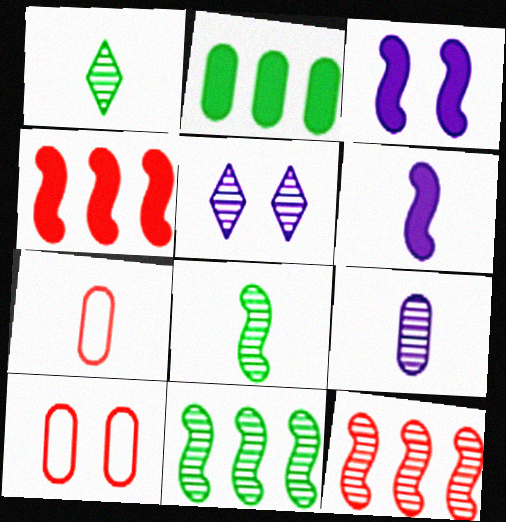[[1, 6, 7], 
[2, 9, 10]]